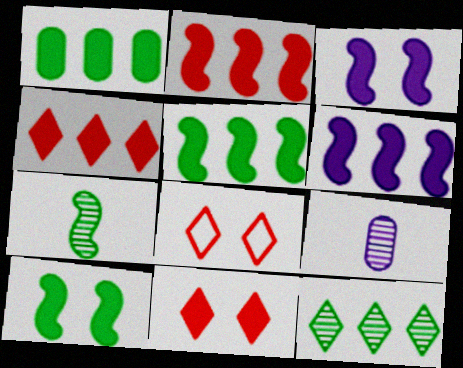[[1, 4, 6], 
[2, 5, 6], 
[5, 8, 9]]